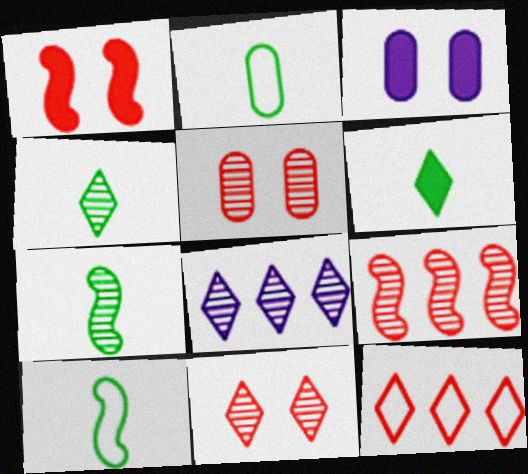[[1, 2, 8], 
[2, 6, 7], 
[3, 7, 12], 
[4, 8, 11], 
[5, 7, 8]]